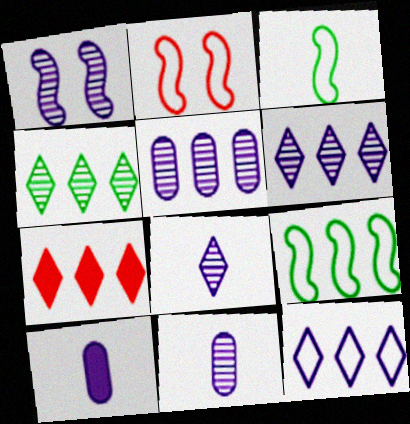[[1, 5, 8], 
[1, 6, 11], 
[1, 10, 12], 
[2, 4, 10], 
[4, 7, 12], 
[5, 7, 9]]